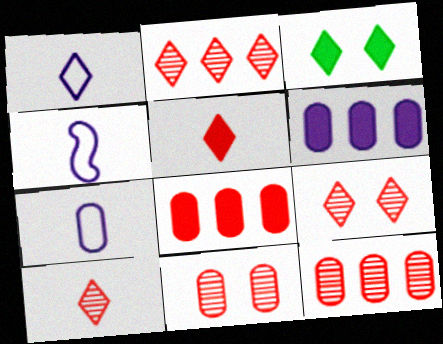[[1, 2, 3], 
[1, 4, 7], 
[2, 9, 10], 
[3, 4, 12]]